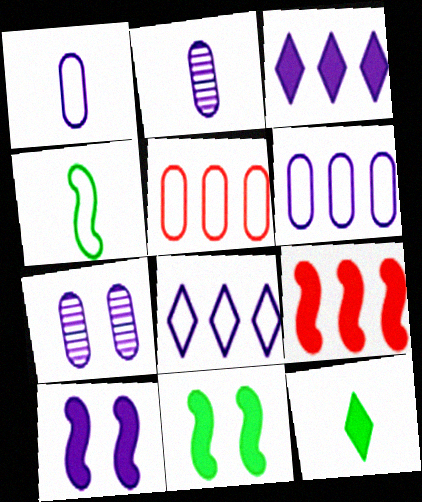[[2, 8, 10]]